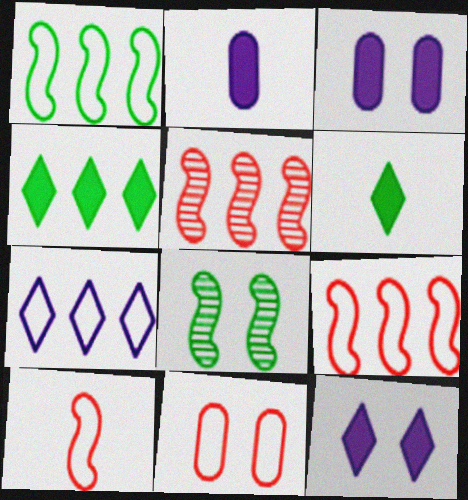[[8, 11, 12]]